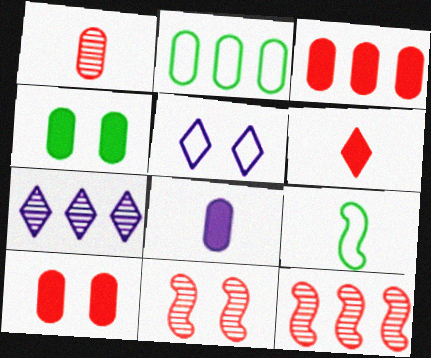[[3, 4, 8], 
[4, 5, 11], 
[7, 9, 10]]